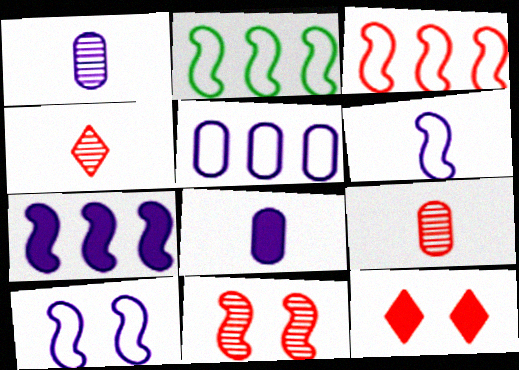[[1, 2, 12], 
[3, 9, 12]]